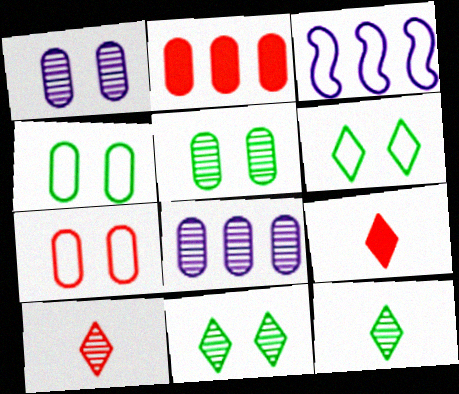[[3, 5, 9]]